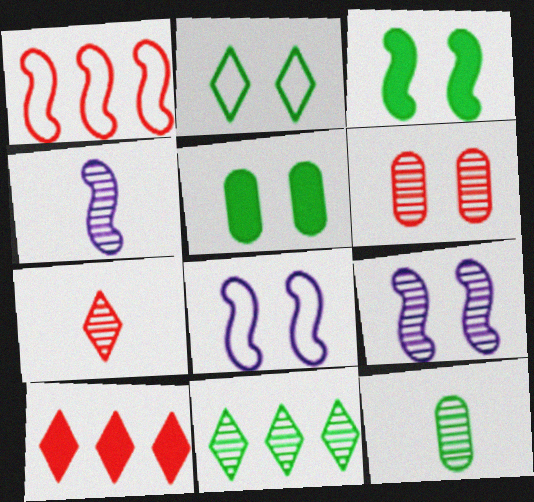[[1, 3, 4], 
[4, 6, 11], 
[4, 7, 12], 
[8, 10, 12]]